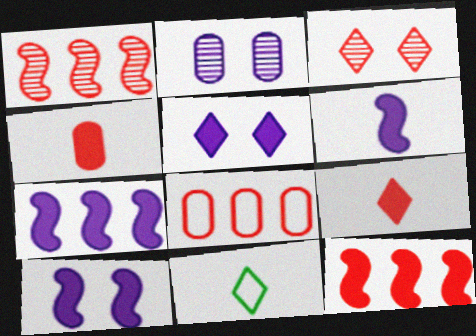[[2, 11, 12], 
[6, 7, 10]]